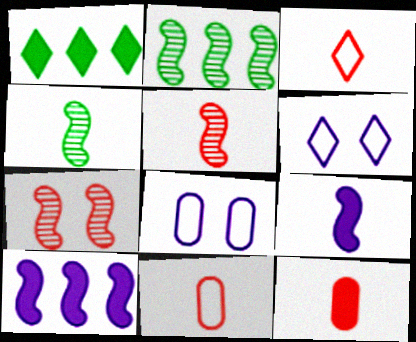[[1, 5, 8], 
[2, 6, 12], 
[3, 5, 12]]